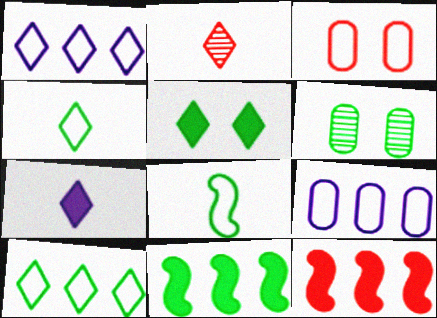[[1, 2, 5], 
[1, 3, 8], 
[2, 3, 12], 
[2, 4, 7], 
[4, 6, 11]]